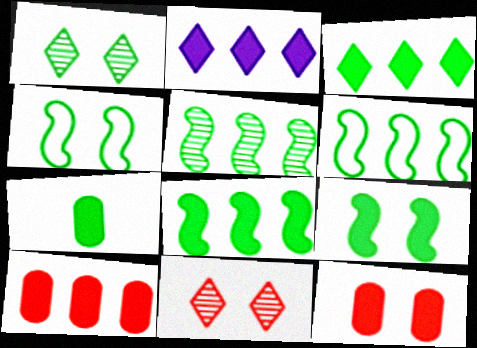[[1, 6, 7], 
[2, 8, 10], 
[3, 7, 9], 
[5, 6, 8]]